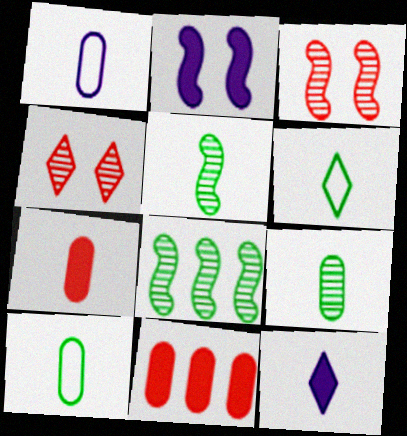[[1, 7, 9]]